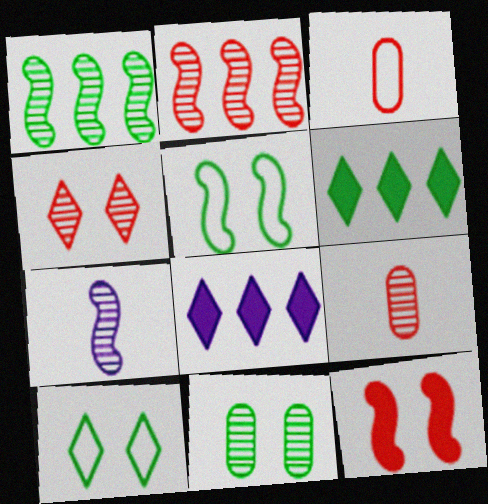[[2, 4, 9], 
[5, 8, 9]]